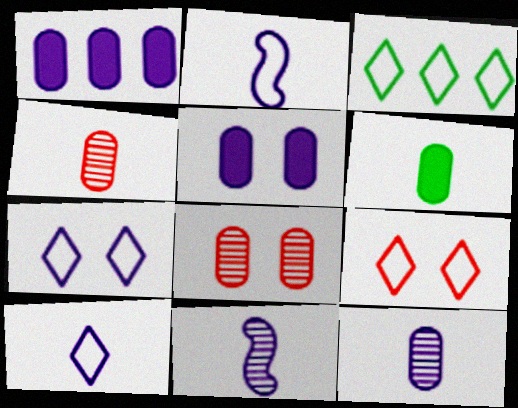[[1, 7, 11], 
[3, 9, 10]]